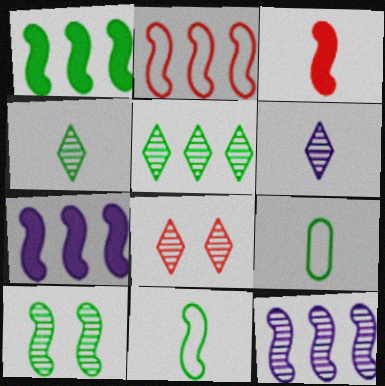[[1, 2, 12], 
[1, 10, 11], 
[3, 6, 9], 
[5, 6, 8], 
[7, 8, 9]]